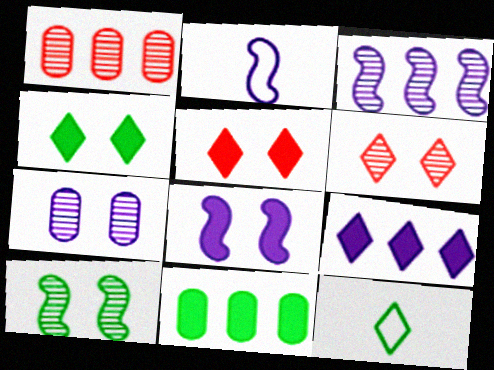[[1, 2, 4], 
[1, 8, 12], 
[2, 3, 8], 
[2, 6, 11], 
[2, 7, 9], 
[6, 7, 10], 
[6, 9, 12], 
[10, 11, 12]]